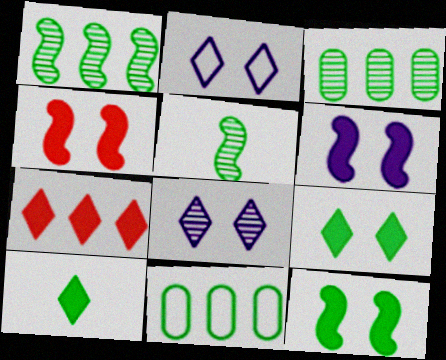[[4, 6, 12], 
[5, 9, 11]]